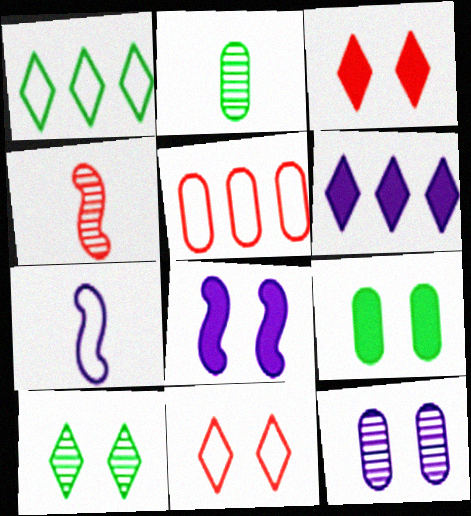[[3, 4, 5], 
[3, 8, 9], 
[6, 7, 12]]